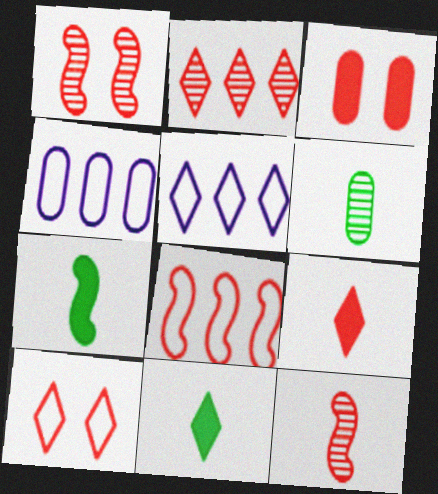[[1, 3, 10], 
[1, 4, 11], 
[2, 9, 10], 
[3, 4, 6]]